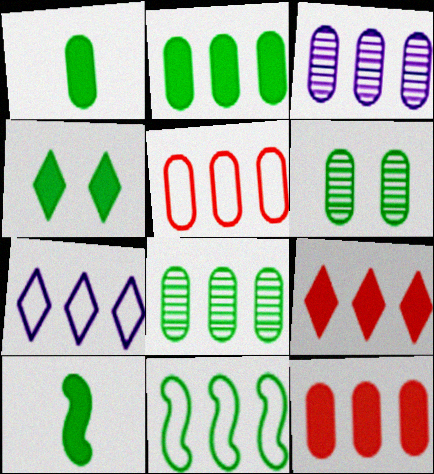[[2, 3, 5], 
[2, 4, 10], 
[3, 9, 11], 
[5, 7, 11]]